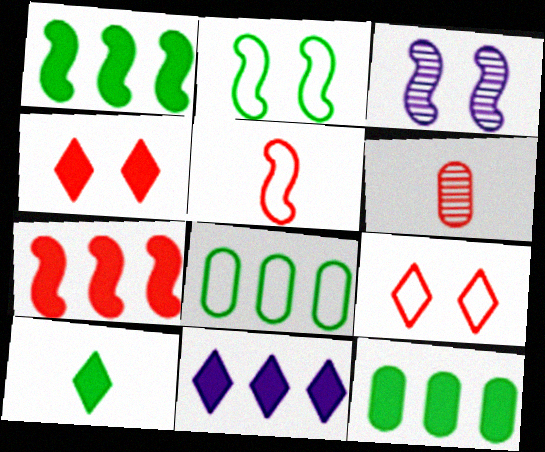[[1, 3, 5], 
[2, 6, 11], 
[4, 10, 11], 
[6, 7, 9], 
[7, 11, 12]]